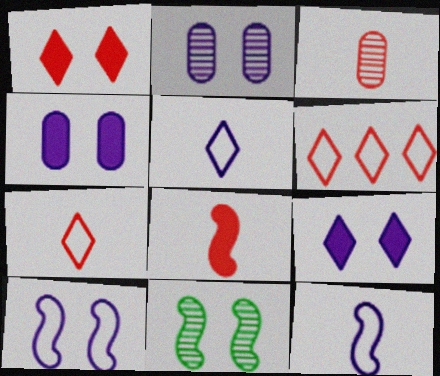[[2, 9, 10], 
[3, 7, 8]]